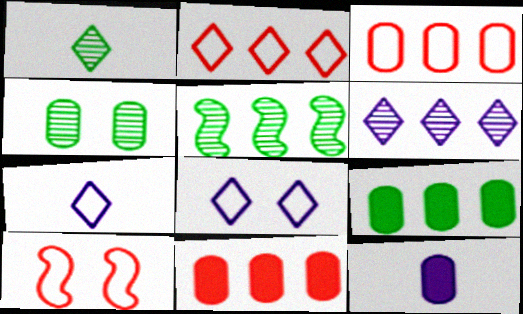[[1, 4, 5], 
[3, 4, 12]]